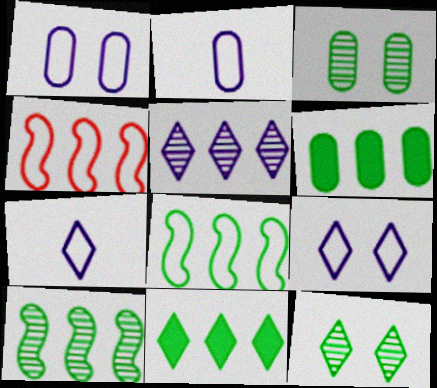[[4, 5, 6]]